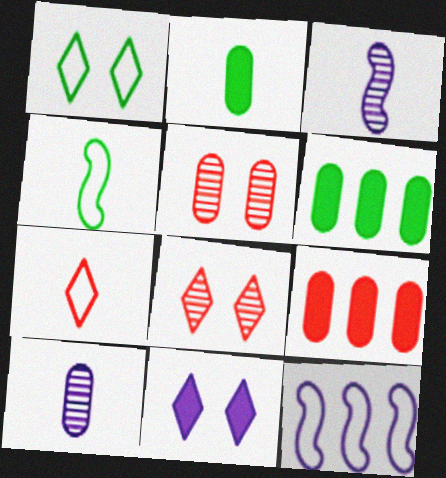[[1, 3, 9], 
[1, 8, 11], 
[2, 3, 7], 
[2, 8, 12], 
[10, 11, 12]]